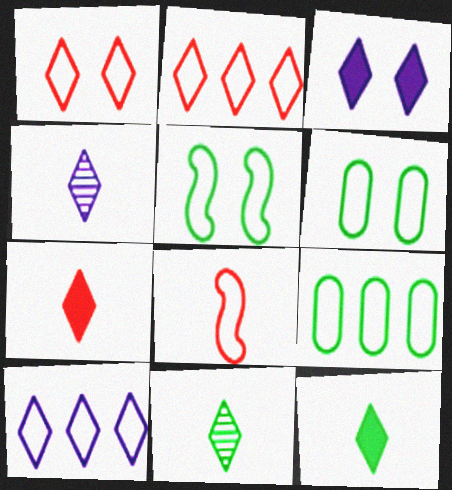[[2, 3, 11], 
[3, 4, 10], 
[6, 8, 10]]